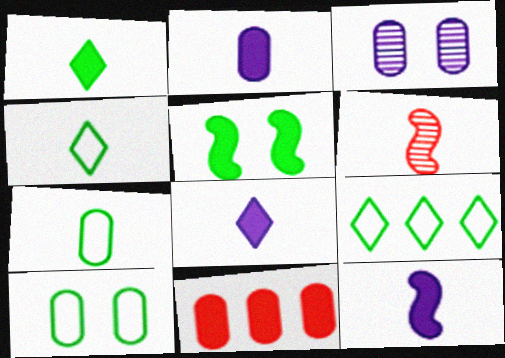[[2, 4, 6], 
[2, 8, 12], 
[3, 7, 11], 
[5, 8, 11], 
[6, 7, 8]]